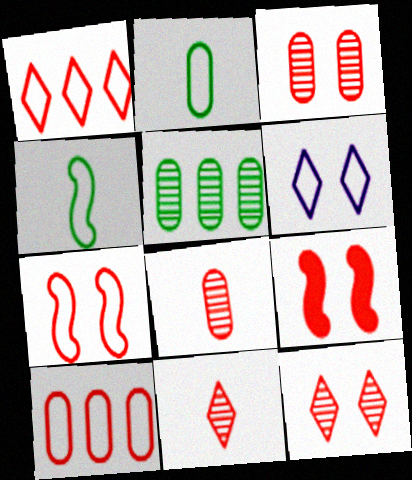[[1, 8, 9], 
[4, 6, 10], 
[9, 10, 11]]